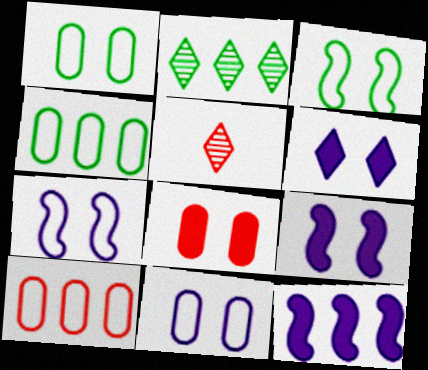[[1, 5, 12], 
[2, 10, 12], 
[4, 5, 9]]